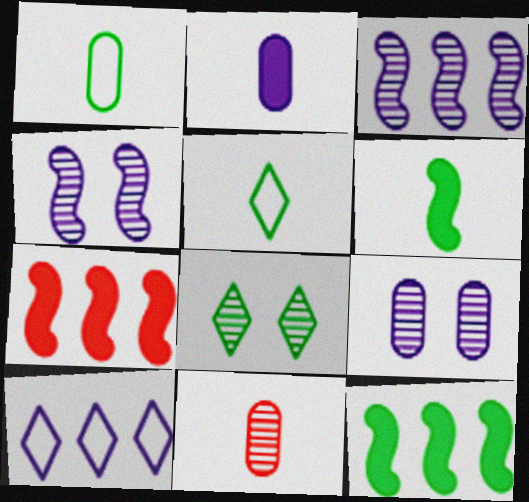[[1, 2, 11], 
[1, 8, 12], 
[2, 4, 10], 
[3, 8, 11], 
[5, 7, 9]]